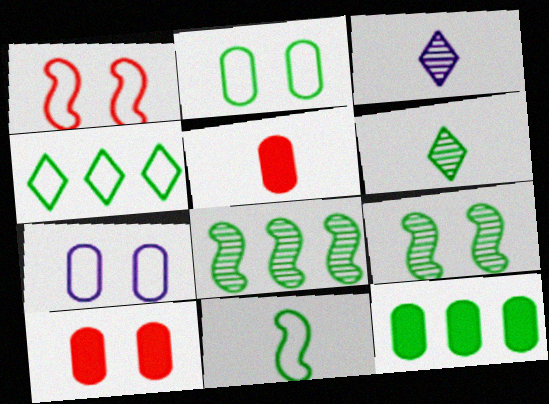[[1, 3, 12], 
[2, 4, 11], 
[3, 5, 11], 
[4, 8, 12]]